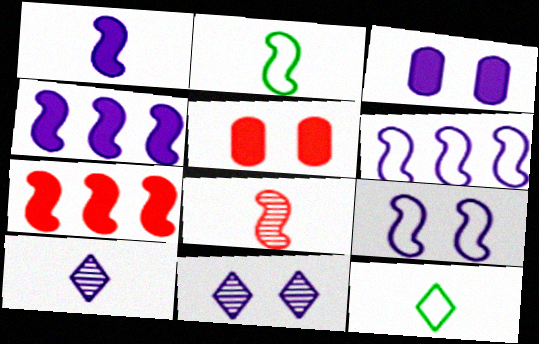[[1, 2, 8], 
[3, 6, 10], 
[3, 9, 11]]